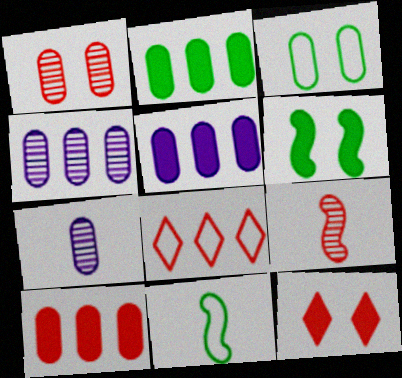[[2, 5, 10], 
[3, 7, 10], 
[4, 11, 12], 
[6, 7, 8]]